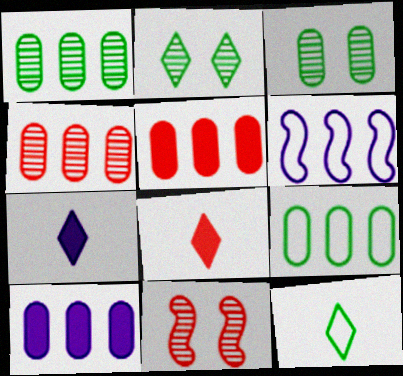[[3, 6, 8], 
[4, 9, 10], 
[7, 9, 11], 
[10, 11, 12]]